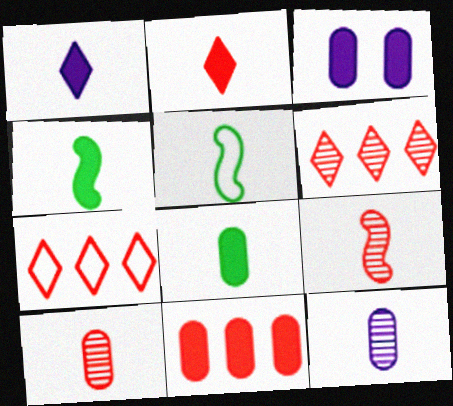[[1, 5, 10], 
[2, 5, 12], 
[3, 5, 6], 
[3, 8, 11]]